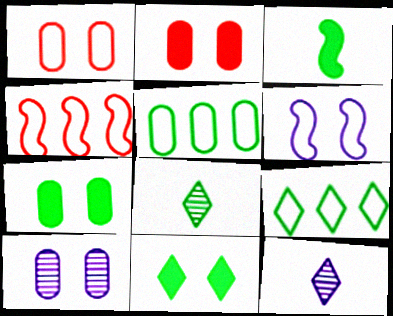[[1, 7, 10], 
[4, 7, 12], 
[8, 9, 11]]